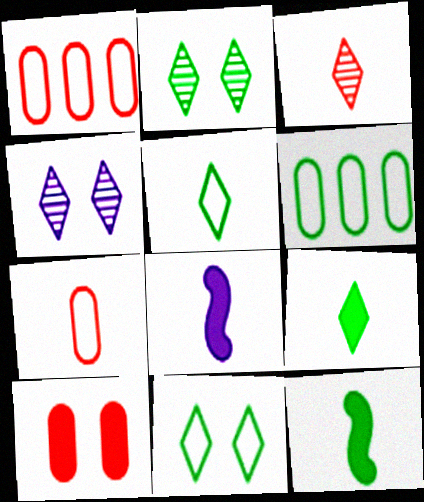[[1, 2, 8], 
[1, 4, 12], 
[2, 6, 12]]